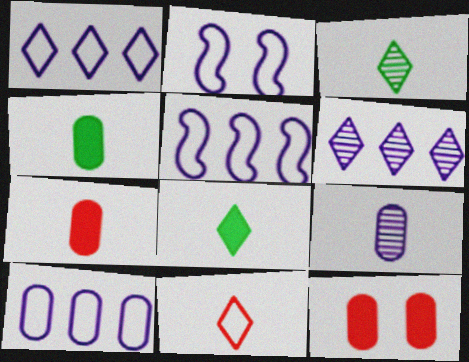[[1, 5, 10], 
[3, 5, 12]]